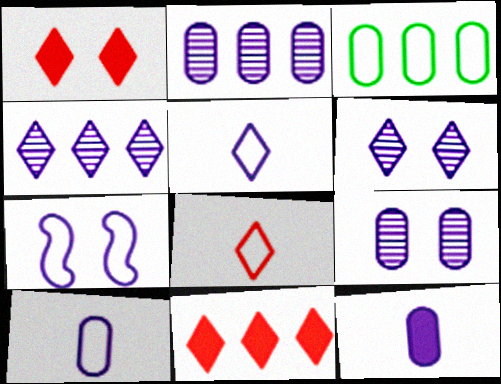[[3, 7, 8], 
[4, 7, 12]]